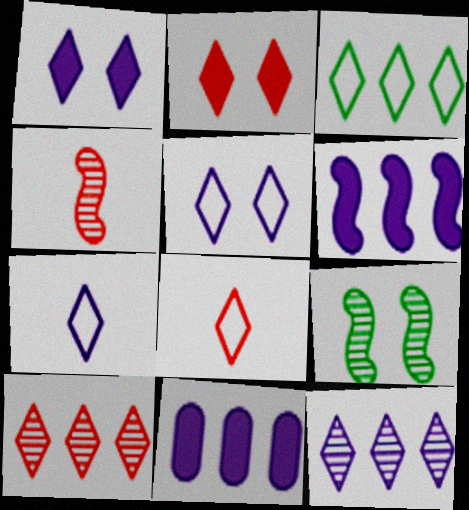[[1, 7, 12], 
[2, 8, 10], 
[3, 5, 8], 
[8, 9, 11]]